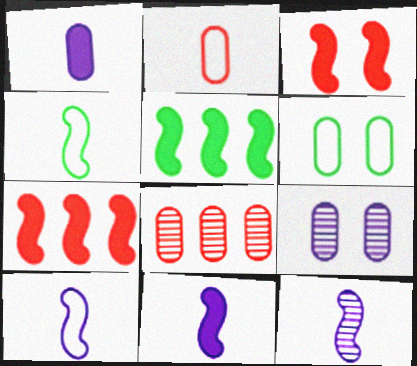[[1, 6, 8], 
[3, 5, 11], 
[10, 11, 12]]